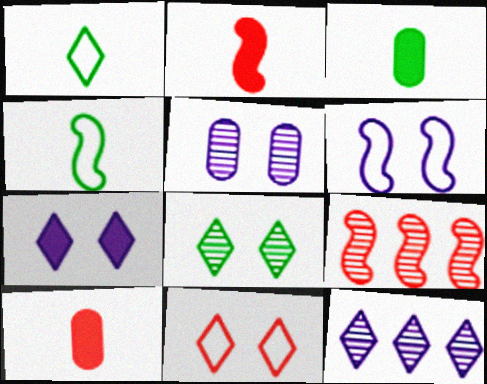[[5, 6, 7], 
[7, 8, 11], 
[9, 10, 11]]